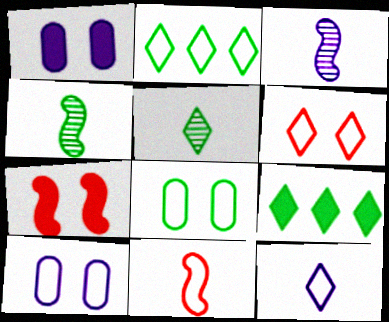[[2, 6, 12], 
[2, 10, 11], 
[4, 8, 9]]